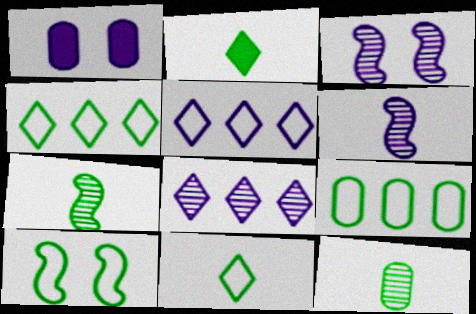[[1, 5, 6], 
[9, 10, 11]]